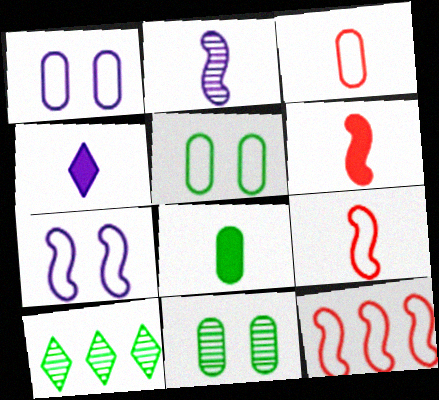[[1, 6, 10], 
[4, 6, 8], 
[4, 11, 12]]